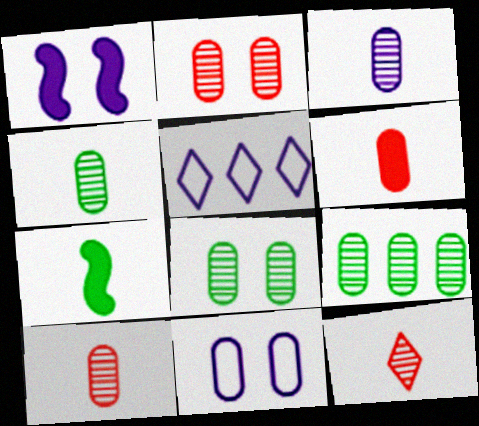[[1, 3, 5], 
[2, 3, 9], 
[2, 5, 7], 
[3, 4, 10], 
[4, 8, 9], 
[6, 9, 11]]